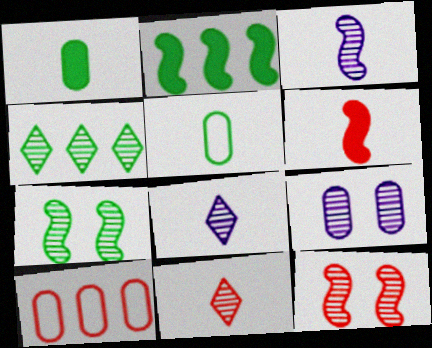[[1, 9, 10], 
[5, 6, 8]]